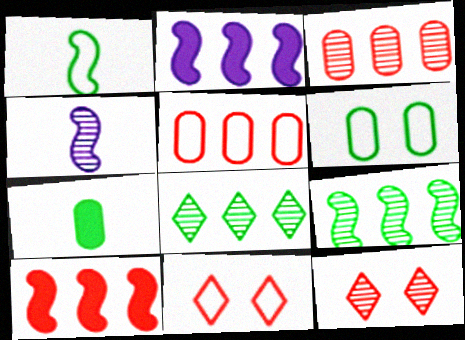[[2, 5, 8]]